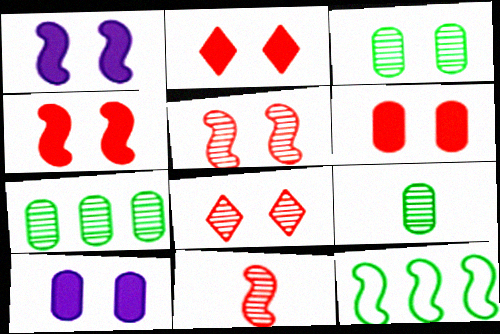[[1, 11, 12], 
[2, 4, 6], 
[3, 7, 9]]